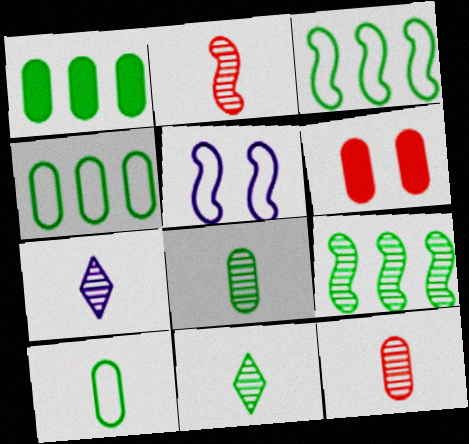[[2, 7, 8], 
[3, 6, 7]]